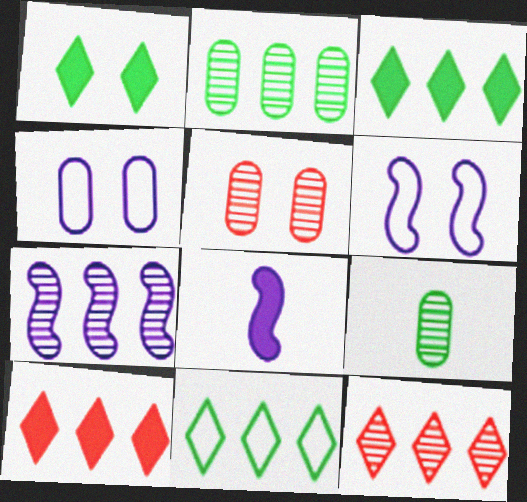[[1, 5, 6], 
[2, 7, 12], 
[5, 8, 11], 
[6, 7, 8], 
[6, 9, 10]]